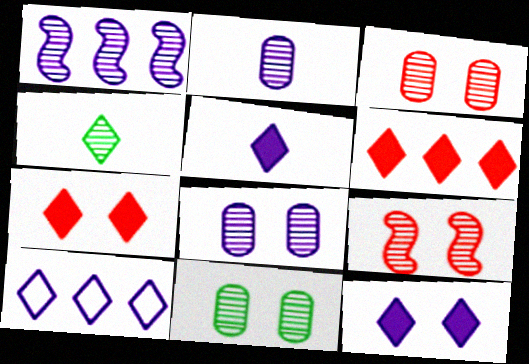[[1, 3, 4], 
[3, 8, 11], 
[4, 7, 10]]